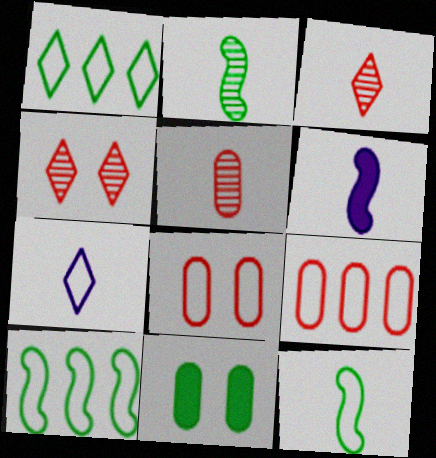[[1, 2, 11], 
[7, 8, 10]]